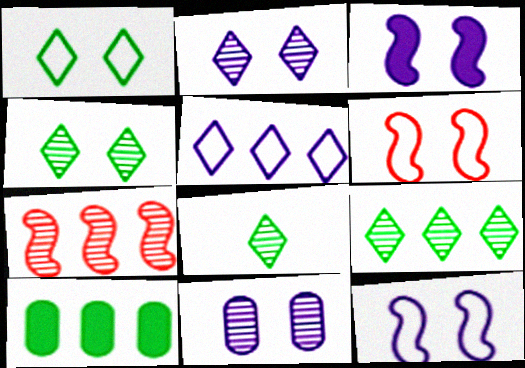[[4, 8, 9], 
[5, 7, 10], 
[7, 8, 11]]